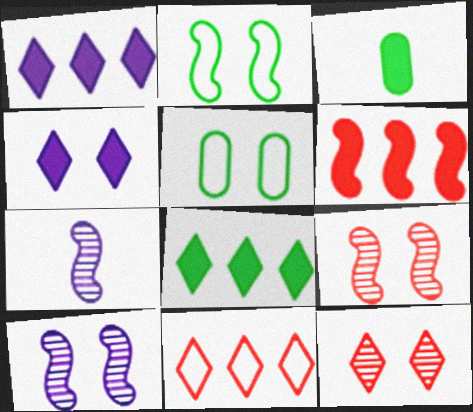[[2, 6, 7], 
[3, 4, 6], 
[3, 10, 11], 
[4, 5, 9]]